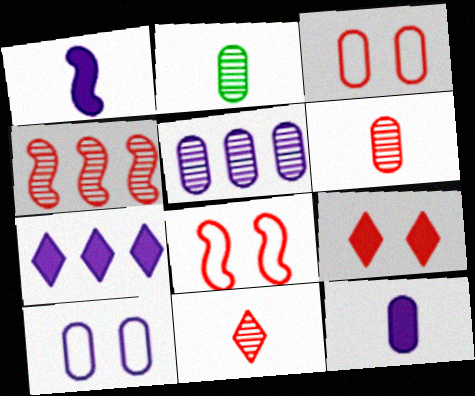[[2, 7, 8], 
[5, 10, 12]]